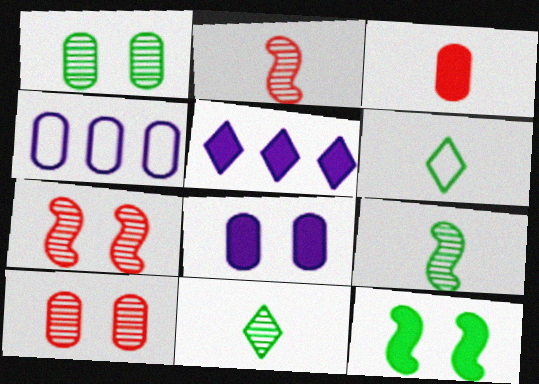[[1, 3, 4], 
[3, 5, 12]]